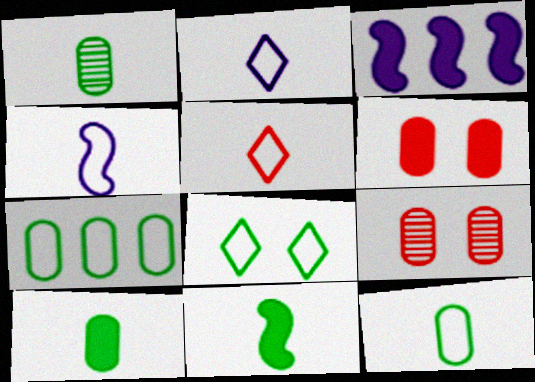[[1, 10, 12], 
[4, 5, 12]]